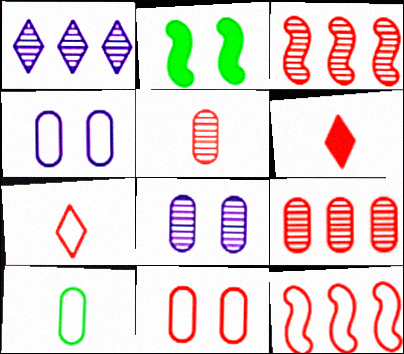[[3, 6, 11], 
[7, 11, 12]]